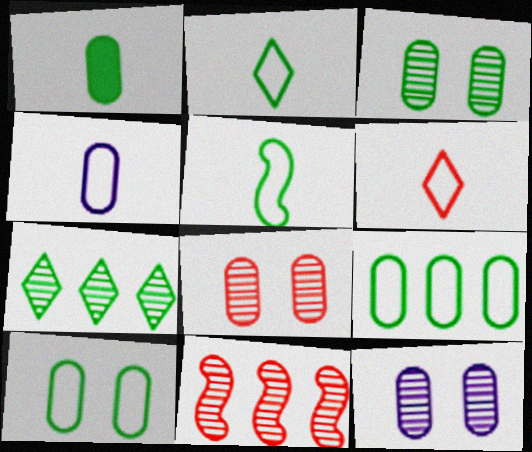[[1, 3, 9], 
[3, 8, 12], 
[4, 5, 6]]